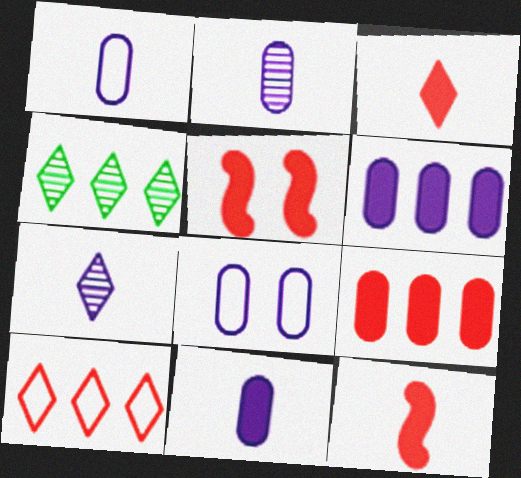[[1, 2, 11], 
[1, 4, 5], 
[2, 6, 8], 
[3, 5, 9], 
[4, 8, 12]]